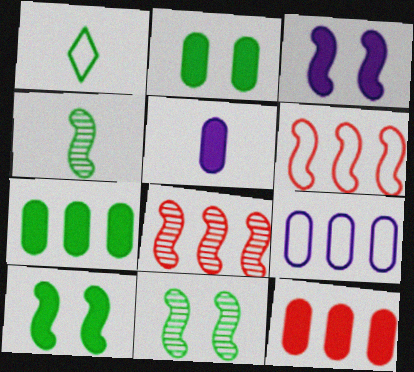[[1, 7, 11], 
[2, 5, 12], 
[3, 4, 6]]